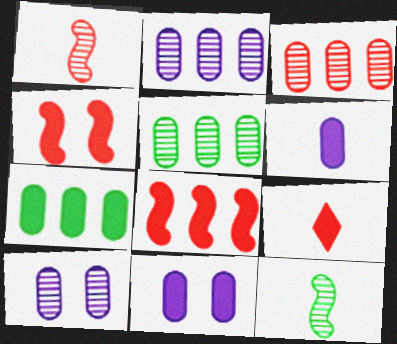[[2, 3, 5]]